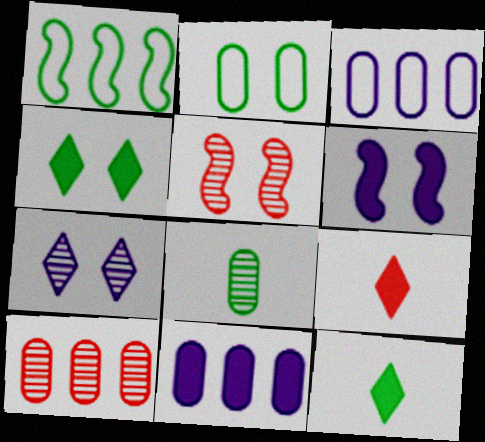[[1, 4, 8], 
[3, 5, 12]]